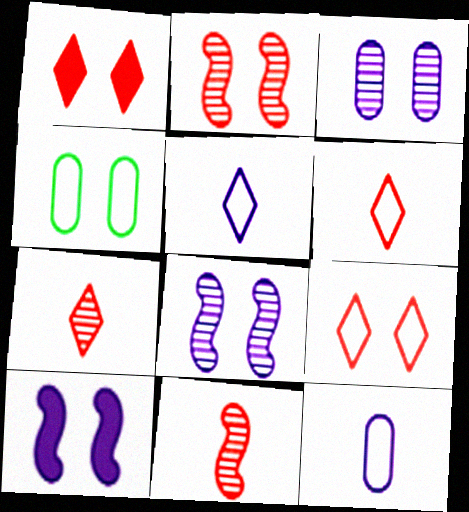[[1, 4, 8]]